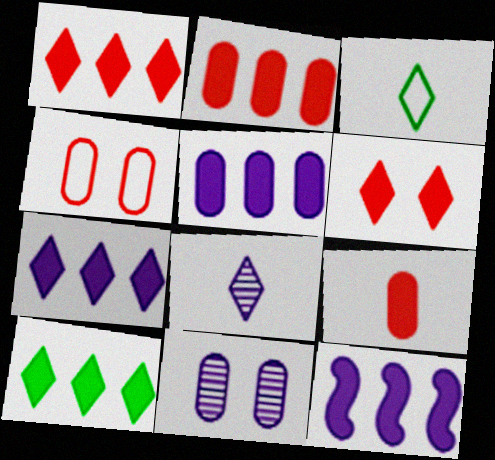[[1, 7, 10], 
[2, 10, 12], 
[5, 7, 12]]